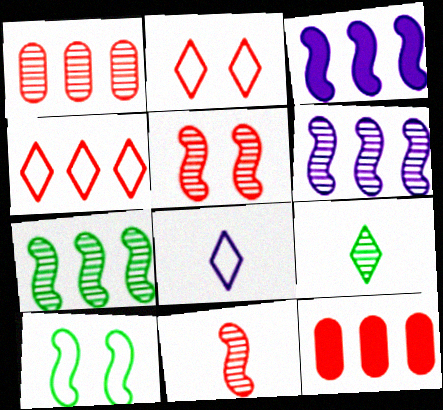[[2, 11, 12], 
[3, 10, 11]]